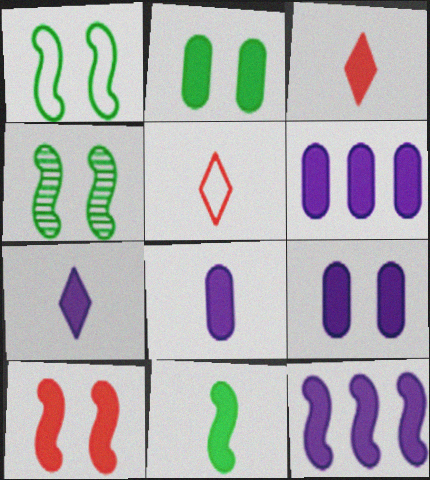[[2, 3, 12], 
[3, 8, 11], 
[4, 5, 6], 
[6, 8, 9], 
[7, 9, 12], 
[10, 11, 12]]